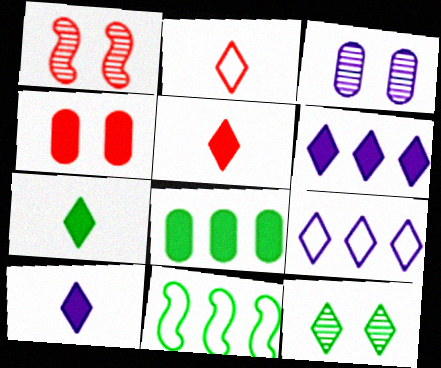[[1, 3, 12], 
[2, 6, 12], 
[3, 5, 11], 
[5, 7, 10], 
[5, 9, 12]]